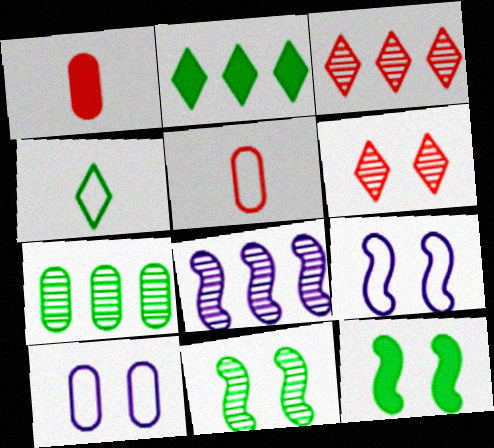[[1, 7, 10], 
[3, 7, 8], 
[4, 7, 12], 
[6, 10, 12]]